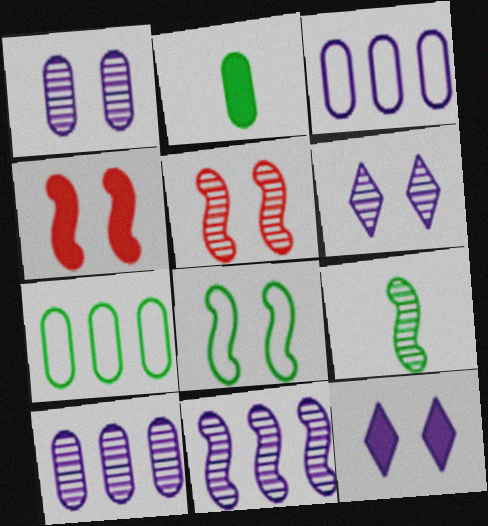[[5, 9, 11]]